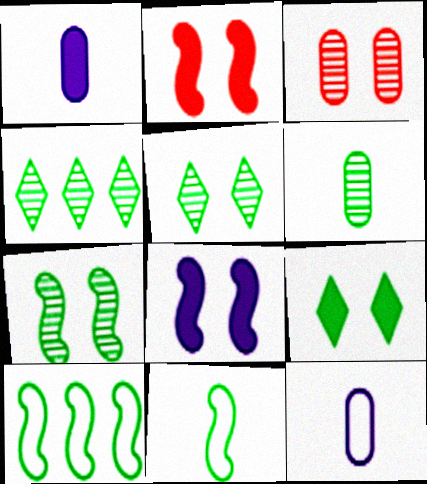[[2, 4, 12], 
[4, 6, 7], 
[6, 9, 10]]